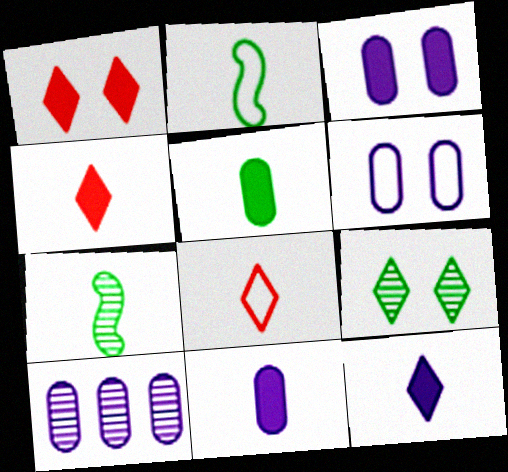[[1, 2, 10], 
[6, 10, 11], 
[7, 8, 11]]